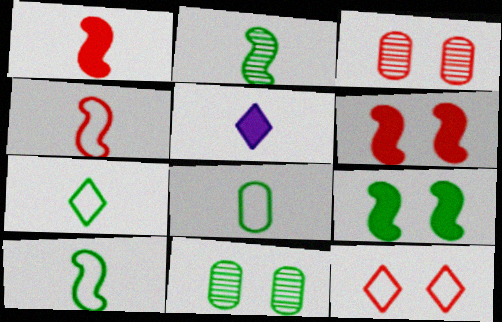[[3, 6, 12], 
[7, 8, 10]]